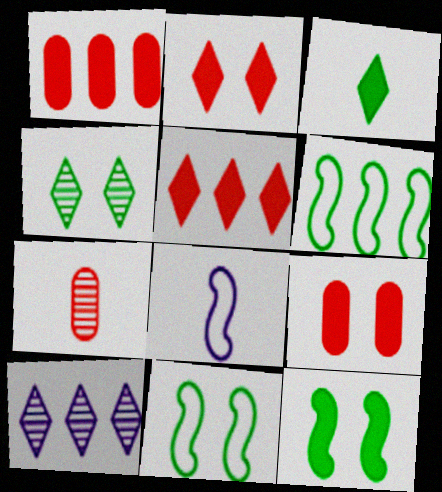[[1, 4, 8], 
[1, 6, 10], 
[3, 7, 8]]